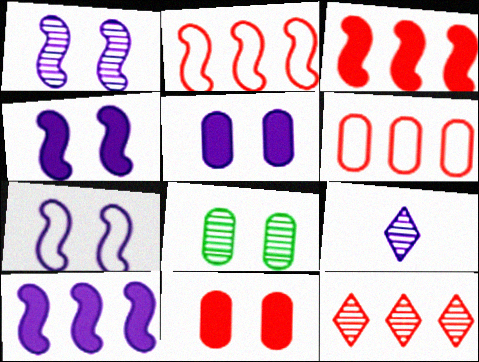[[1, 4, 7], 
[3, 6, 12]]